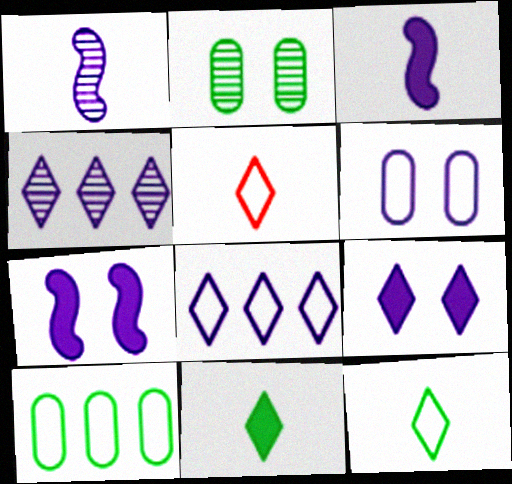[[3, 4, 6]]